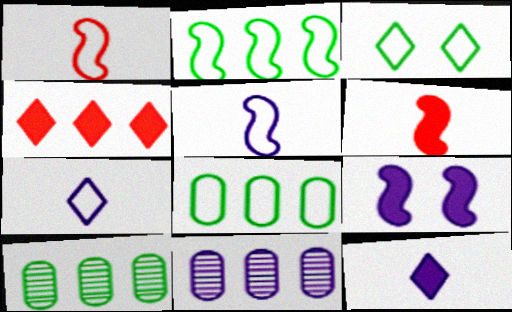[[2, 4, 11], 
[3, 6, 11], 
[7, 9, 11]]